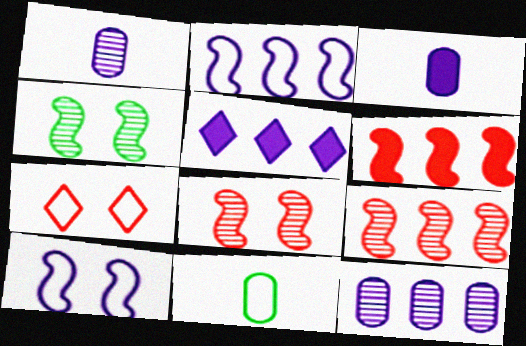[[1, 5, 10], 
[2, 5, 12], 
[2, 7, 11], 
[5, 8, 11]]